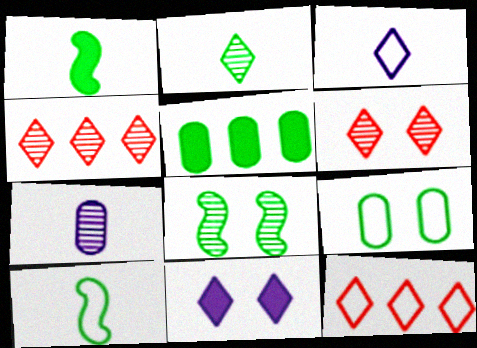[[2, 11, 12], 
[4, 7, 8]]